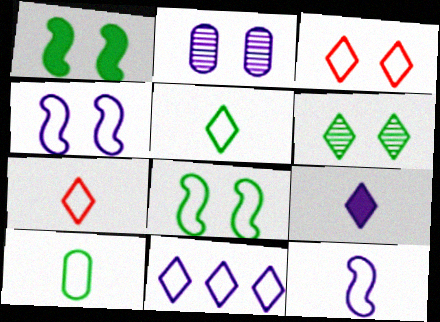[[1, 2, 3], 
[3, 5, 11], 
[7, 10, 12]]